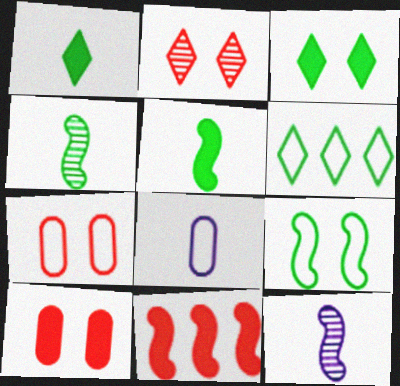[[6, 10, 12], 
[9, 11, 12]]